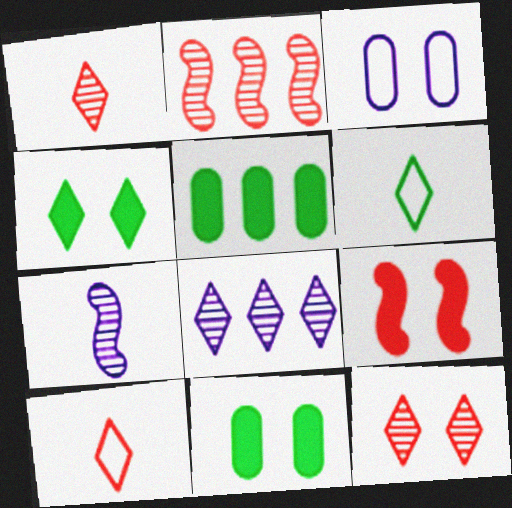[[4, 8, 10]]